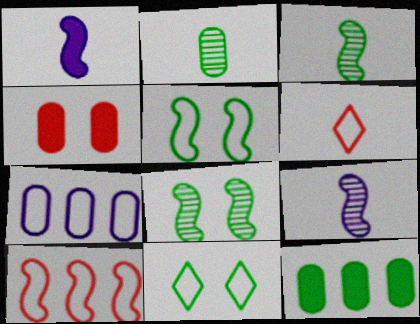[[1, 2, 6], 
[1, 8, 10], 
[2, 4, 7], 
[3, 11, 12], 
[5, 6, 7]]